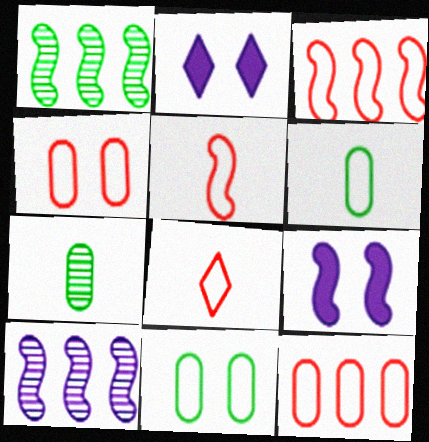[[1, 5, 9], 
[2, 3, 7], 
[3, 4, 8]]